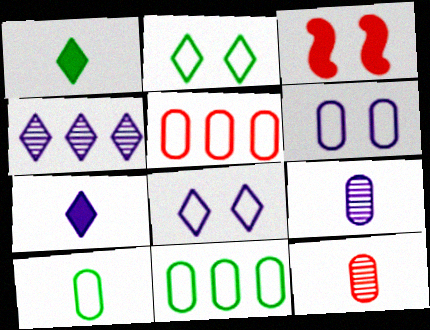[[3, 4, 10], 
[4, 7, 8], 
[5, 6, 10]]